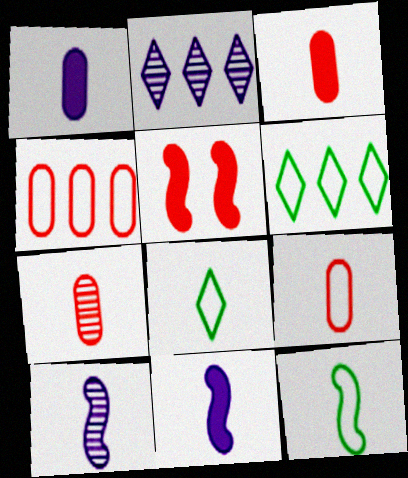[[3, 7, 9], 
[3, 8, 10], 
[7, 8, 11]]